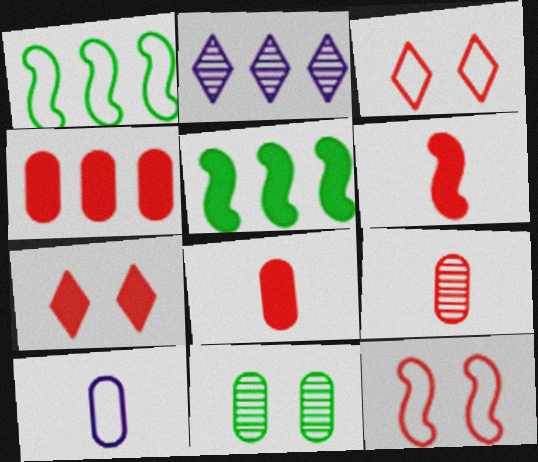[[1, 2, 4], 
[1, 3, 10], 
[4, 6, 7], 
[4, 10, 11]]